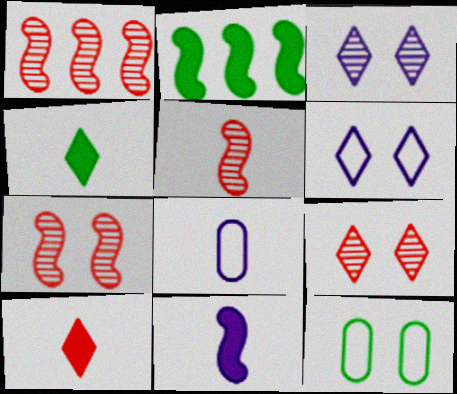[[1, 5, 7], 
[2, 8, 9], 
[4, 5, 8]]